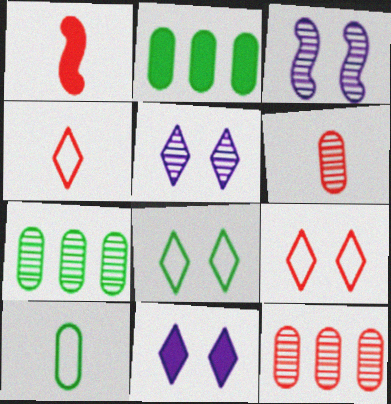[[1, 2, 11], 
[1, 4, 6], 
[1, 9, 12], 
[2, 3, 4]]